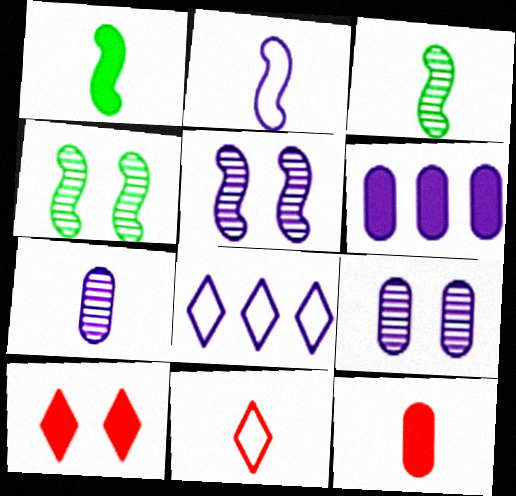[[1, 6, 10], 
[1, 7, 11], 
[4, 6, 11], 
[4, 8, 12]]